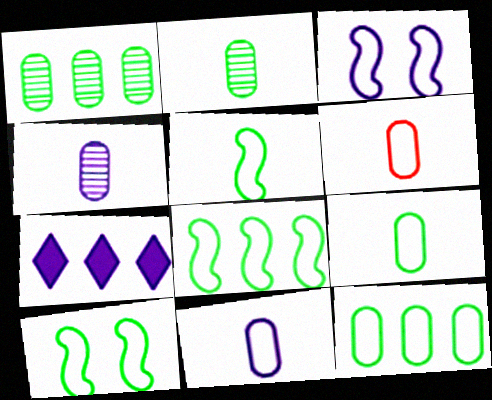[[3, 4, 7], 
[5, 8, 10], 
[6, 9, 11]]